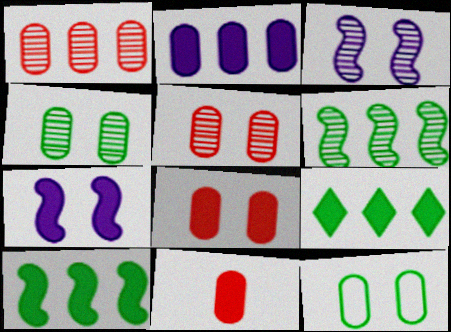[[7, 9, 11]]